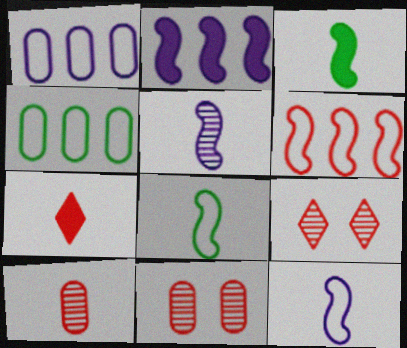[[1, 3, 9], 
[6, 7, 11]]